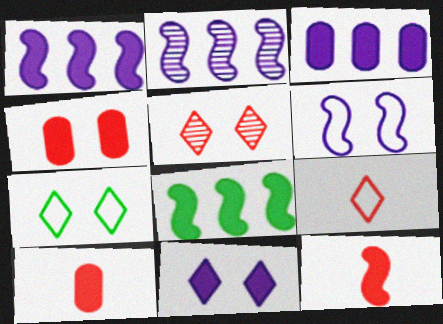[[2, 7, 10], 
[5, 7, 11], 
[8, 10, 11]]